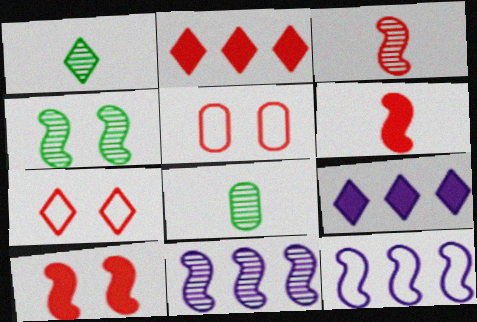[[1, 7, 9], 
[2, 3, 5], 
[3, 4, 11], 
[4, 6, 12]]